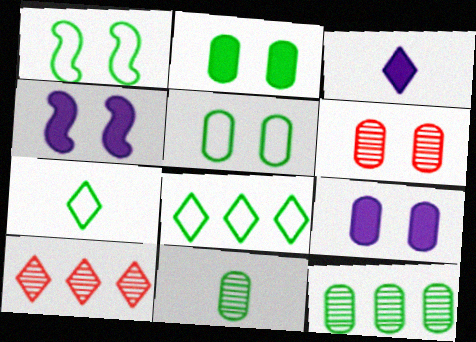[[5, 6, 9]]